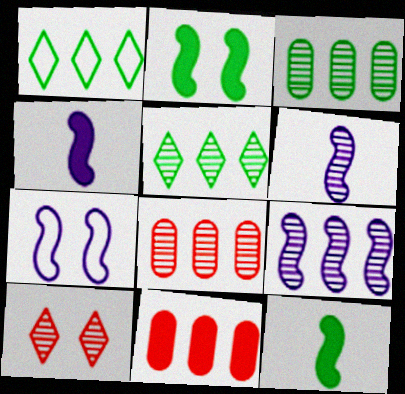[[1, 9, 11], 
[3, 6, 10], 
[4, 7, 9], 
[5, 8, 9]]